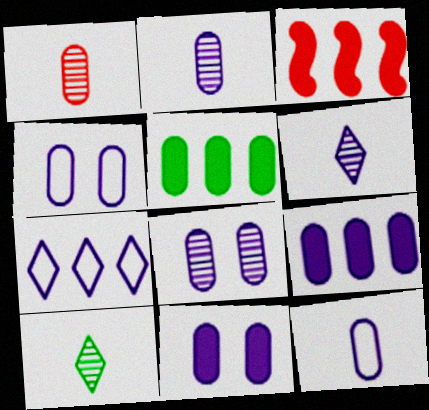[[1, 4, 5], 
[2, 4, 9], 
[3, 4, 10], 
[4, 8, 11], 
[8, 9, 12]]